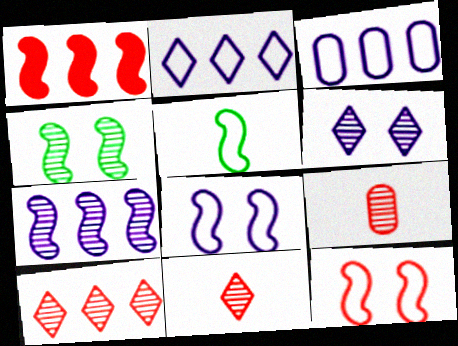[]